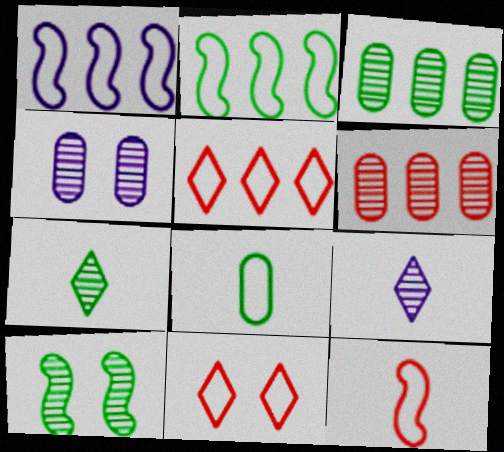[[1, 8, 11], 
[3, 7, 10], 
[6, 9, 10]]